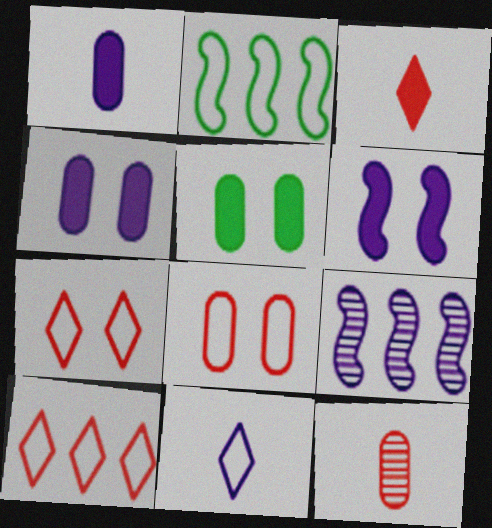[[2, 8, 11], 
[4, 9, 11]]